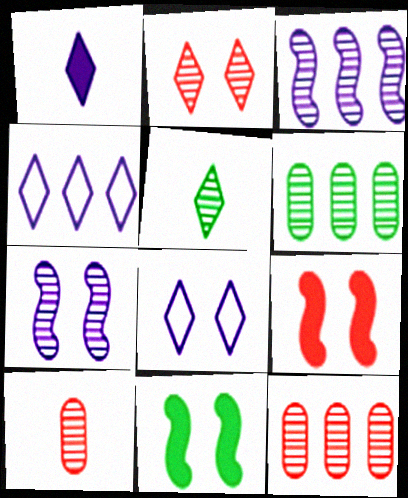[[4, 10, 11], 
[5, 7, 12]]